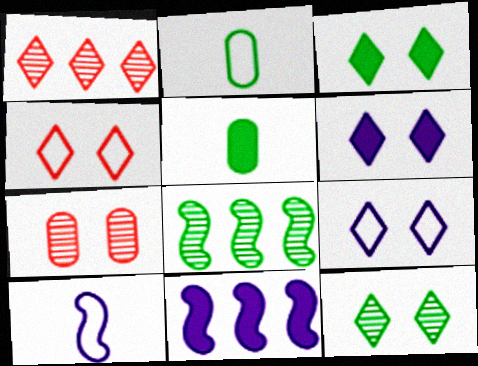[[2, 3, 8], 
[4, 6, 12]]